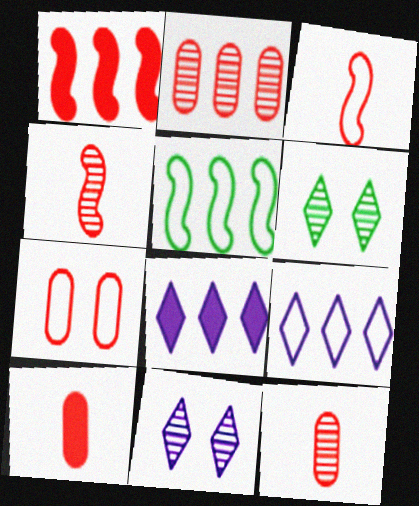[[2, 5, 8], 
[2, 7, 10], 
[5, 10, 11]]